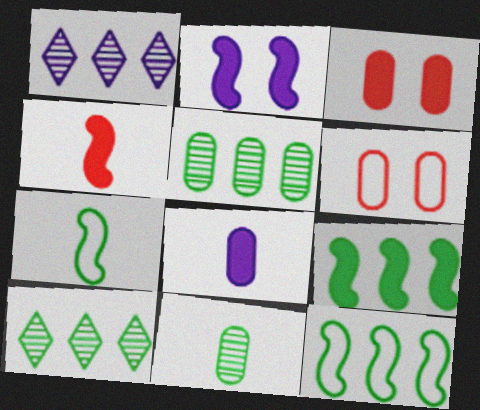[[1, 3, 7], 
[2, 4, 9], 
[5, 6, 8]]